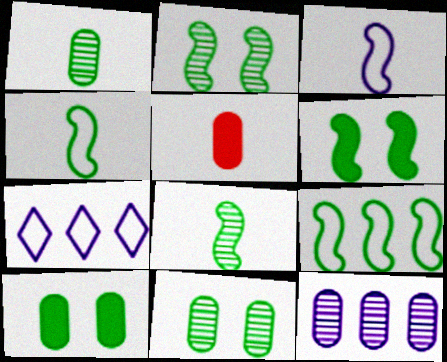[[2, 5, 7], 
[6, 8, 9]]